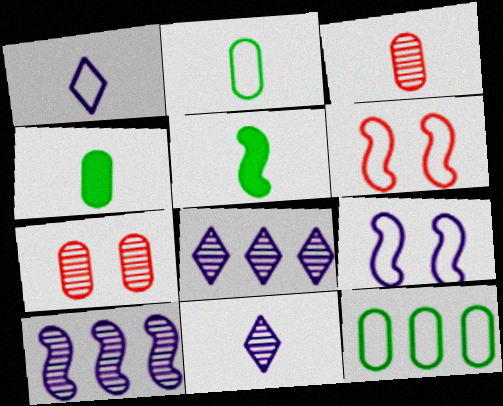[[1, 3, 5], 
[1, 6, 12], 
[4, 6, 8], 
[5, 6, 10]]